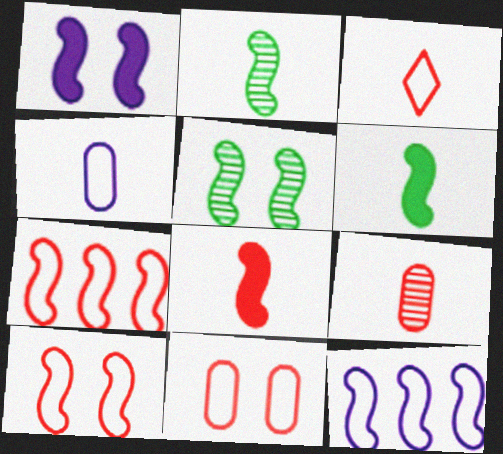[[1, 2, 7], 
[1, 5, 10], 
[3, 7, 11], 
[3, 8, 9], 
[5, 8, 12]]